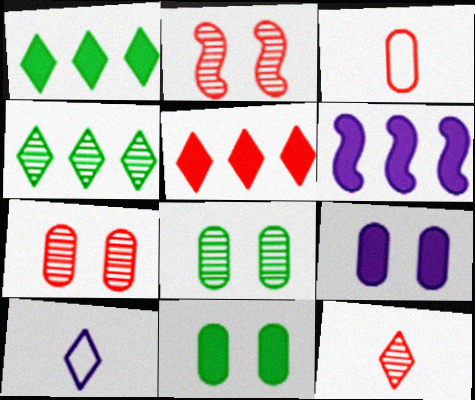[[2, 3, 5]]